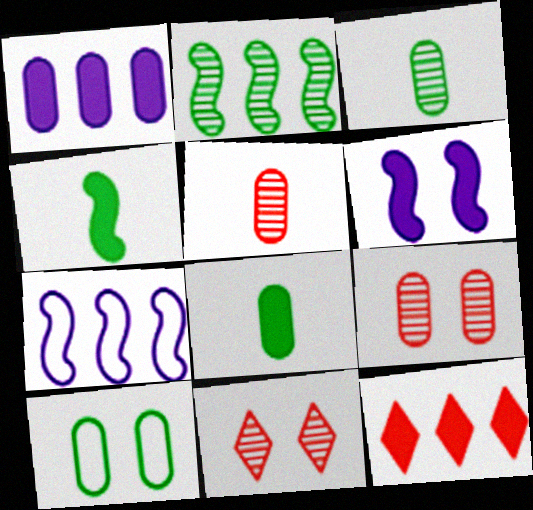[[1, 5, 10], 
[6, 8, 12], 
[6, 10, 11], 
[7, 8, 11]]